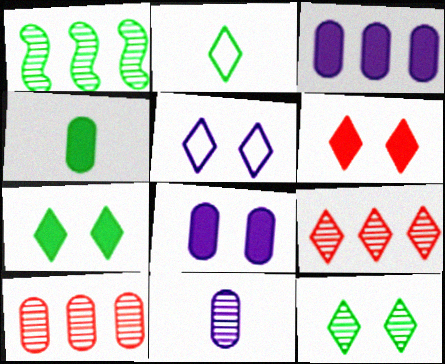[[5, 6, 12]]